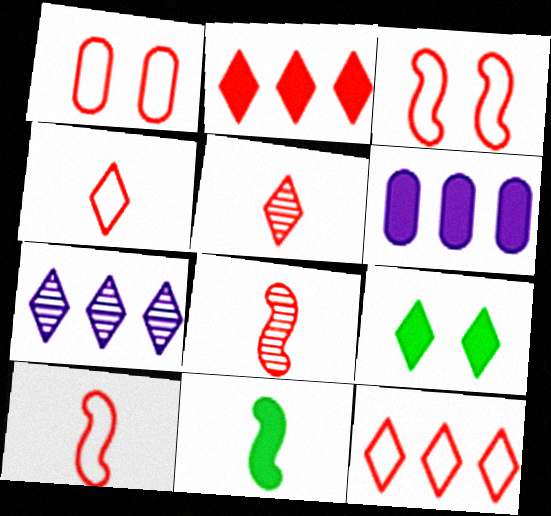[[1, 2, 8], 
[1, 7, 11], 
[1, 10, 12], 
[4, 7, 9]]